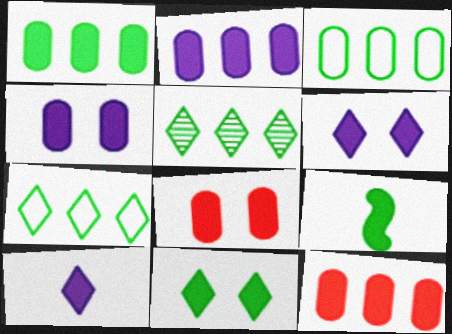[[1, 2, 12], 
[1, 9, 11], 
[6, 9, 12]]